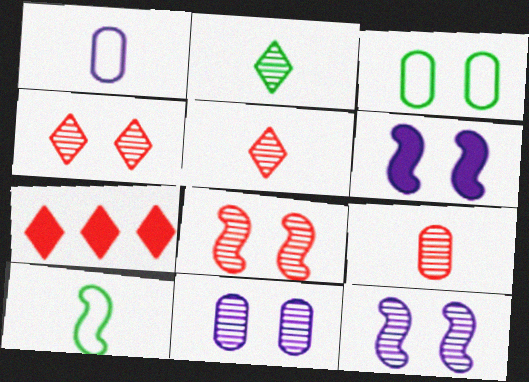[[3, 4, 6], 
[7, 10, 11]]